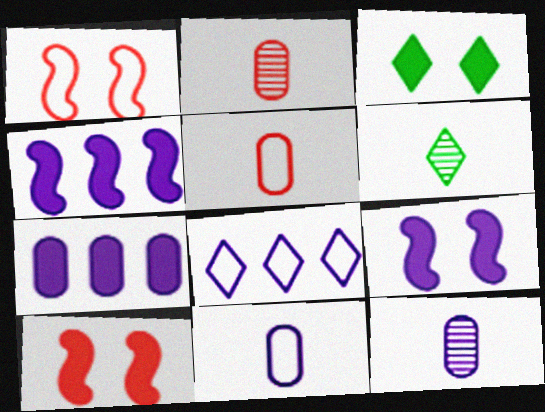[[1, 6, 7], 
[8, 9, 12]]